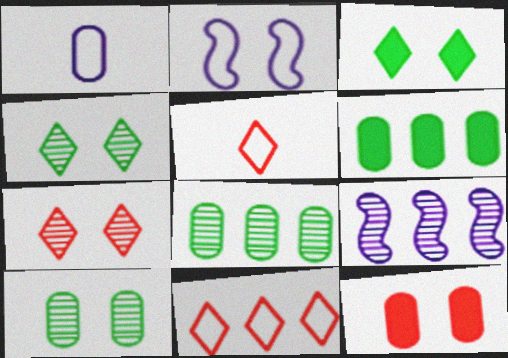[[1, 8, 12], 
[2, 4, 12], 
[6, 9, 11]]